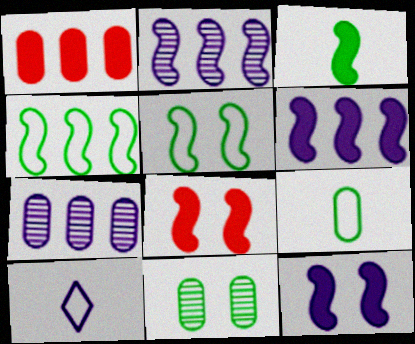[[3, 6, 8], 
[7, 10, 12]]